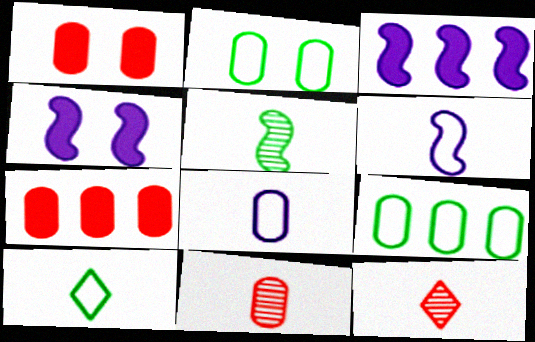[[2, 3, 12], 
[4, 9, 12]]